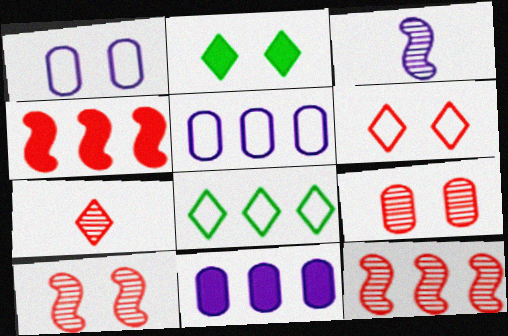[[1, 2, 10], 
[7, 9, 12], 
[8, 11, 12]]